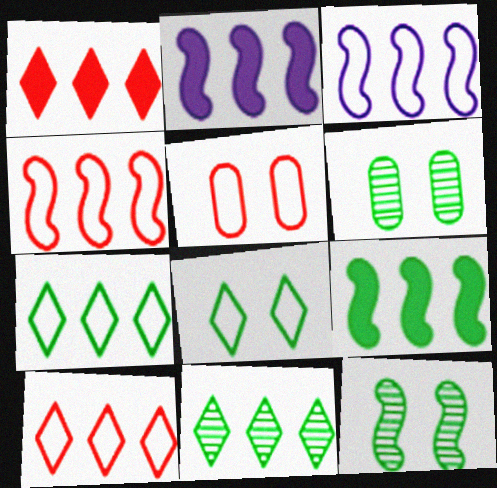[]